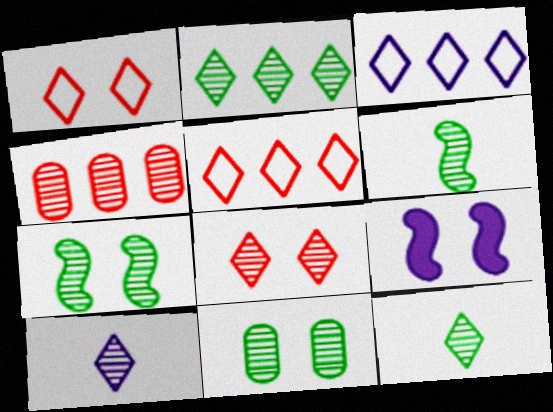[[1, 9, 11], 
[2, 6, 11], 
[2, 8, 10], 
[4, 7, 10]]